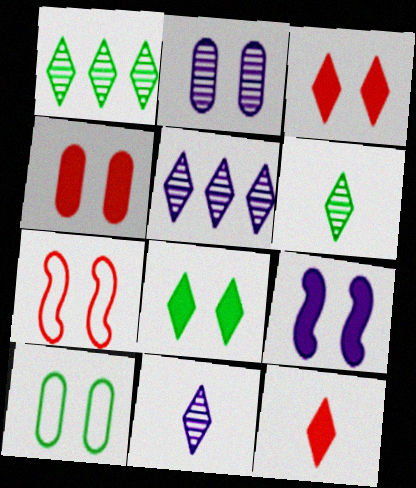[[2, 4, 10], 
[2, 7, 8], 
[4, 8, 9]]